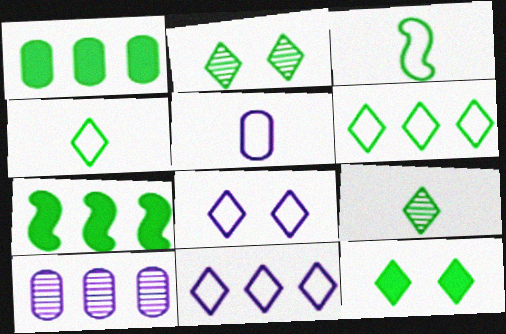[[1, 2, 3], 
[6, 9, 12]]